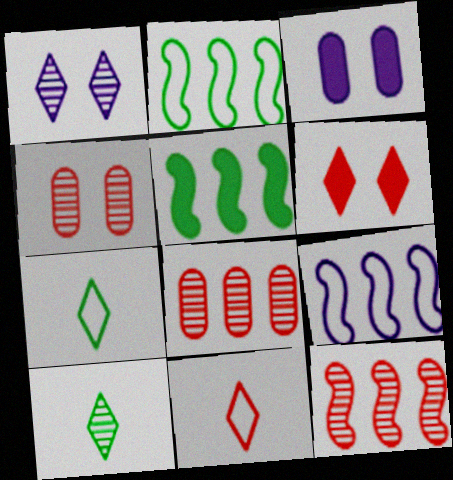[[3, 7, 12], 
[5, 9, 12]]